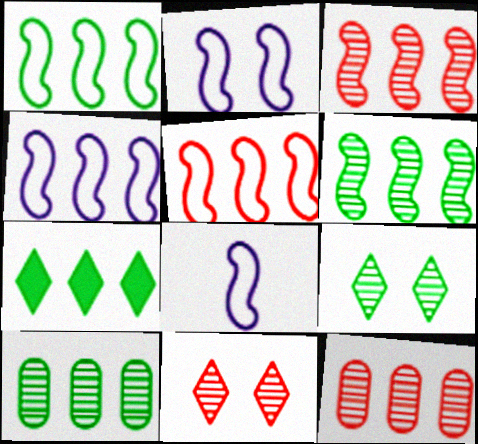[[1, 4, 5], 
[1, 7, 10], 
[2, 4, 8], 
[4, 7, 12]]